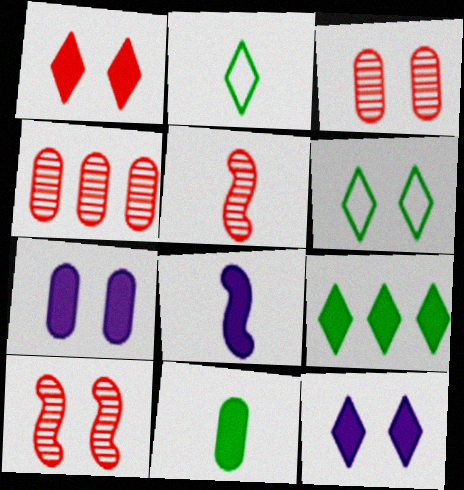[[4, 6, 8], 
[6, 7, 10]]